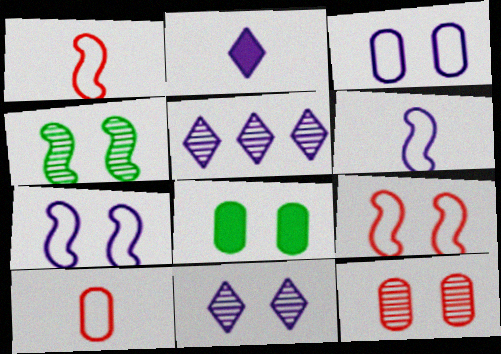[[1, 5, 8], 
[3, 8, 12], 
[4, 11, 12], 
[8, 9, 11]]